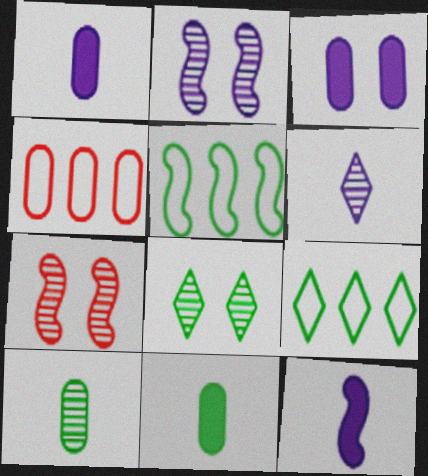[[1, 7, 9], 
[3, 4, 10], 
[4, 8, 12], 
[5, 7, 12], 
[5, 8, 11]]